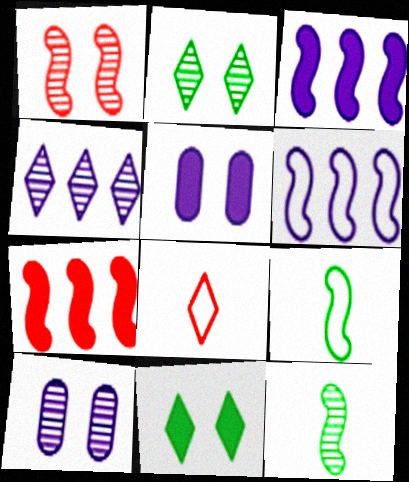[[1, 2, 10], 
[1, 3, 9], 
[4, 8, 11]]